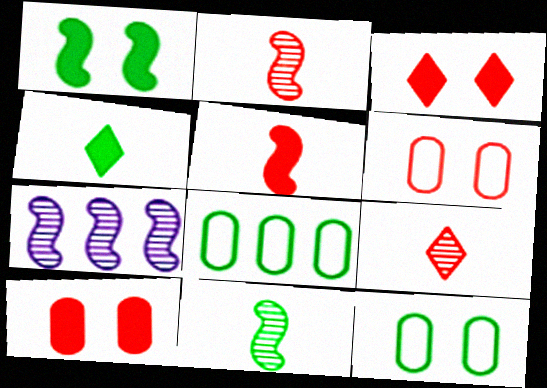[[4, 6, 7]]